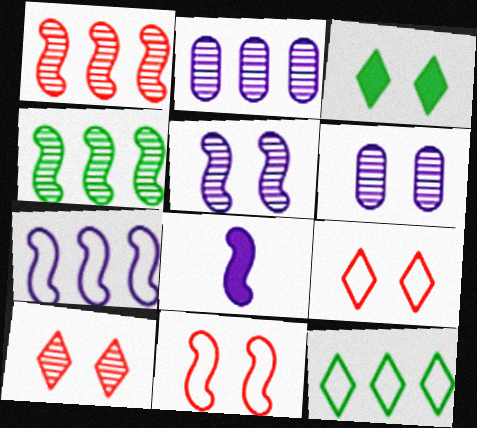[[3, 6, 11], 
[4, 8, 11], 
[5, 7, 8]]